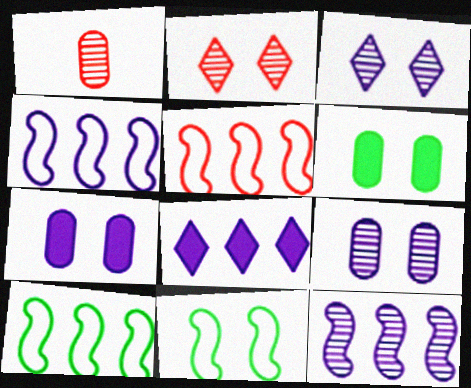[[1, 8, 11], 
[2, 7, 11], 
[4, 5, 10]]